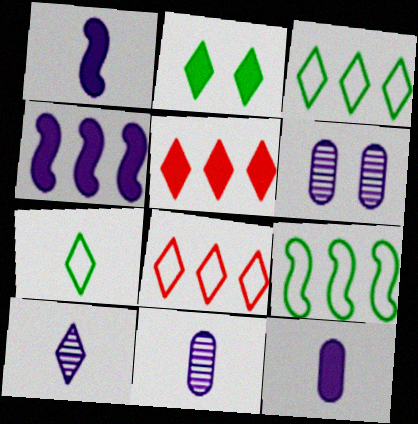[[2, 8, 10]]